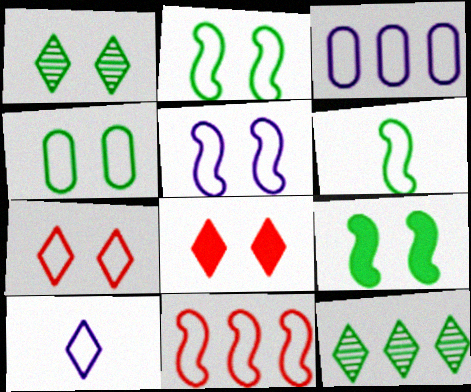[[1, 4, 9], 
[3, 5, 10], 
[3, 6, 7], 
[4, 5, 7], 
[4, 10, 11], 
[5, 6, 11], 
[8, 10, 12]]